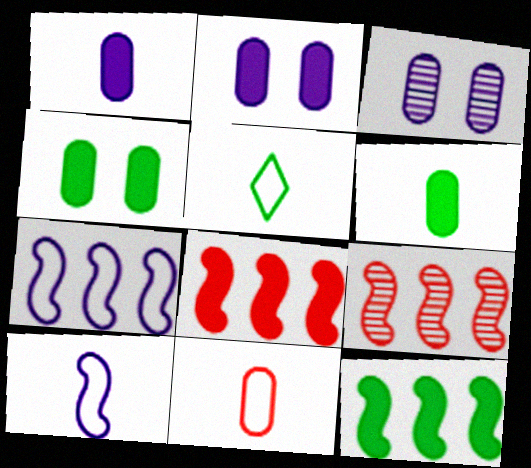[[2, 5, 9], 
[3, 5, 8], 
[5, 10, 11], 
[7, 9, 12]]